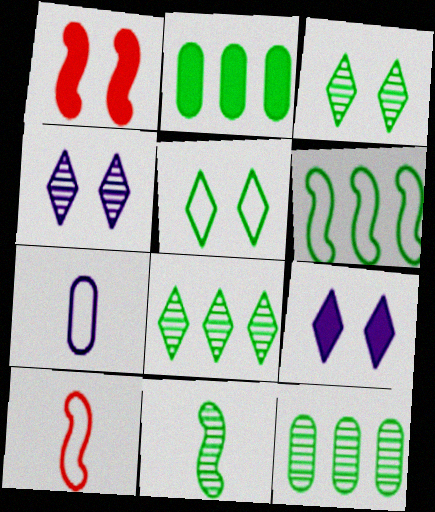[[1, 7, 8], 
[2, 4, 10], 
[2, 5, 11], 
[2, 6, 8], 
[3, 11, 12], 
[9, 10, 12]]